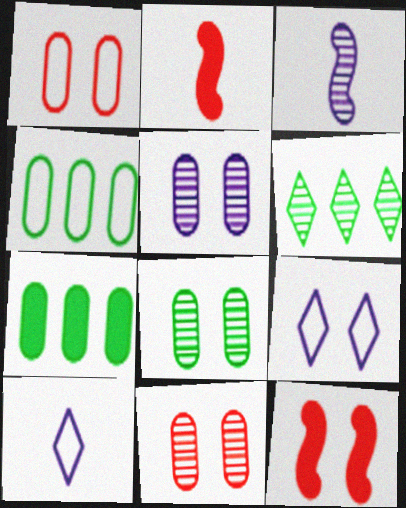[[3, 6, 11], 
[5, 8, 11], 
[8, 9, 12]]